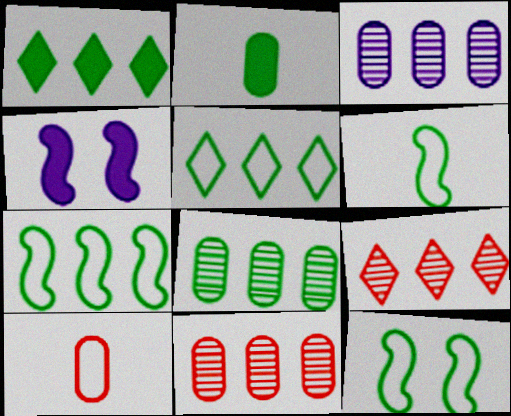[[1, 7, 8], 
[3, 8, 11], 
[6, 7, 12]]